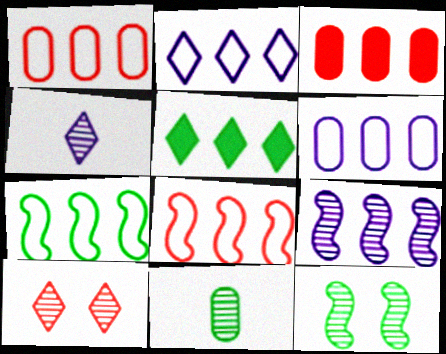[[1, 2, 7], 
[1, 5, 9], 
[9, 10, 11]]